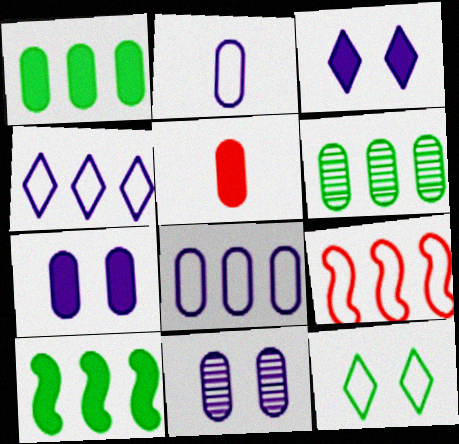[[1, 5, 7], 
[2, 9, 12], 
[3, 5, 10]]